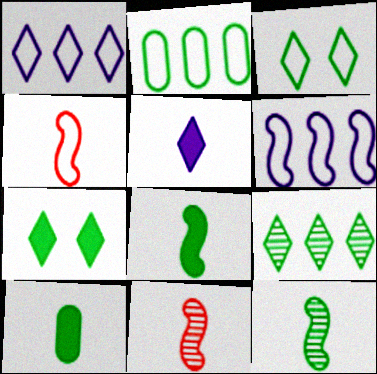[[2, 7, 12]]